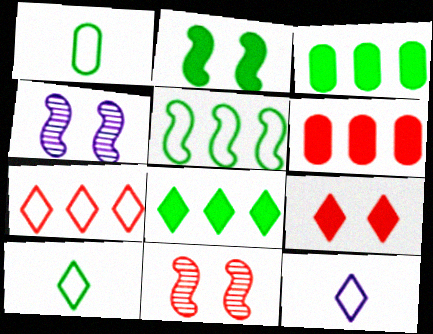[[3, 11, 12], 
[4, 6, 10]]